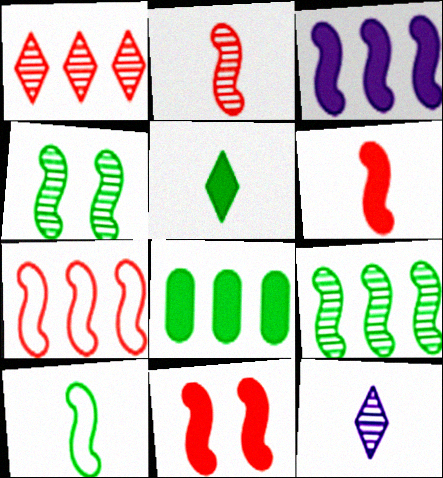[[2, 7, 11], 
[3, 7, 9]]